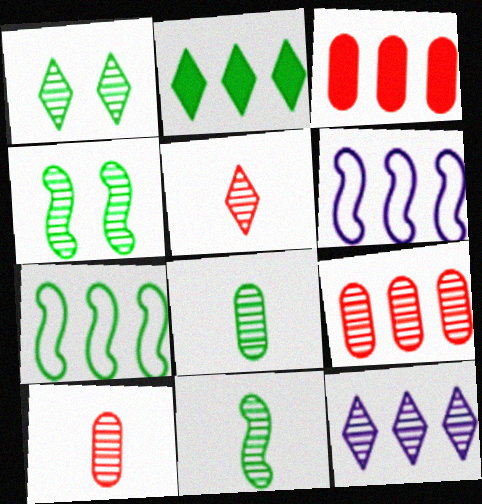[[1, 5, 12], 
[2, 6, 9], 
[3, 7, 12], 
[4, 10, 12]]